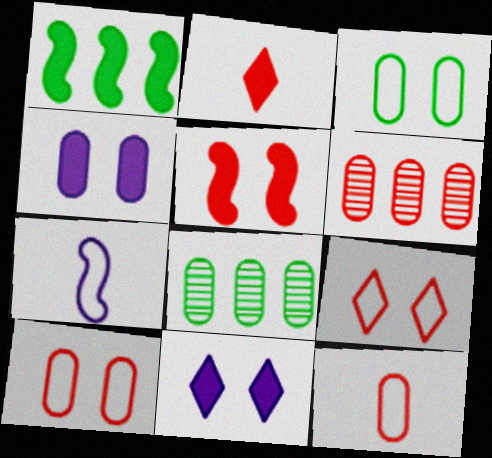[[1, 2, 4], 
[4, 8, 12]]